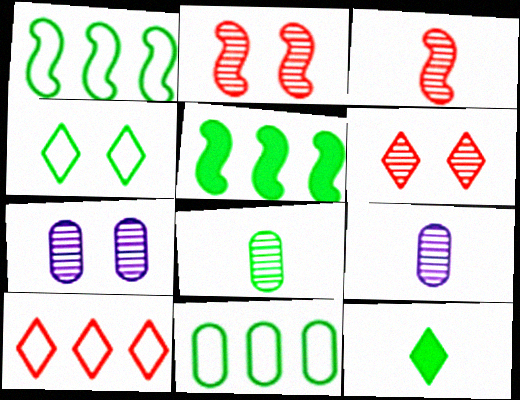[[4, 5, 8]]